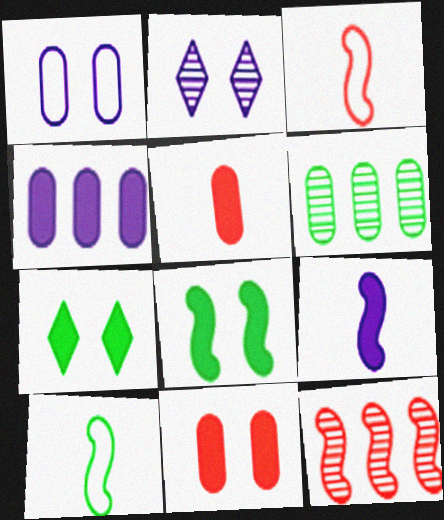[[1, 5, 6], 
[6, 7, 10]]